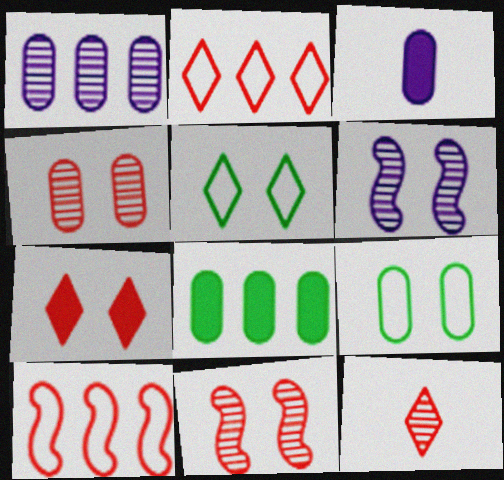[[2, 7, 12], 
[6, 7, 9]]